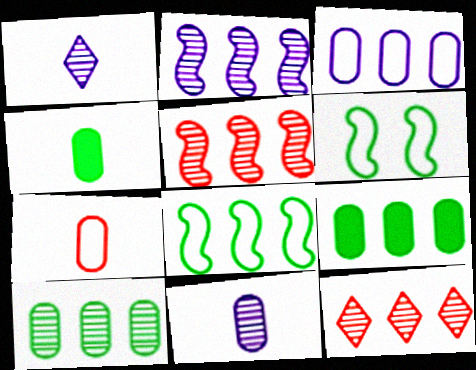[[2, 10, 12], 
[4, 7, 11]]